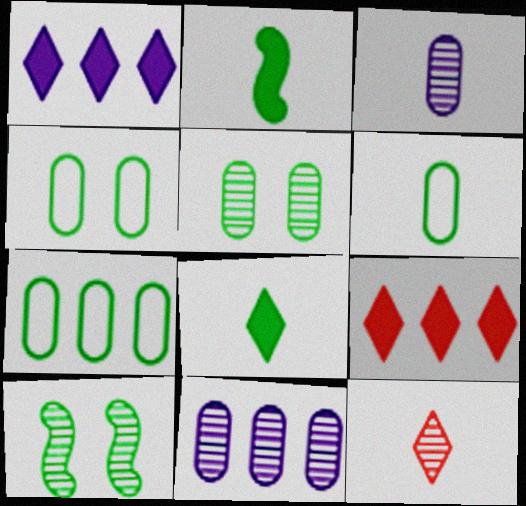[[4, 6, 7], 
[7, 8, 10], 
[10, 11, 12]]